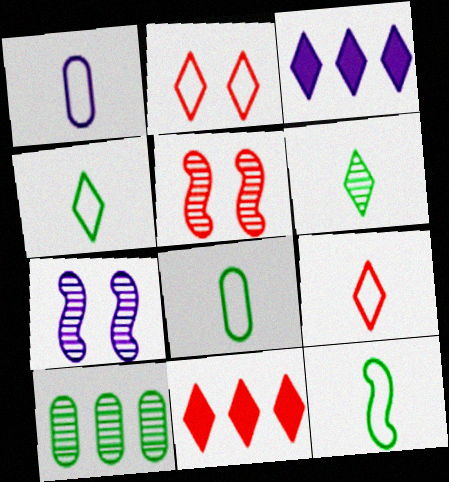[[1, 3, 7], 
[1, 9, 12], 
[2, 3, 6], 
[3, 5, 8], 
[4, 8, 12], 
[7, 8, 11]]